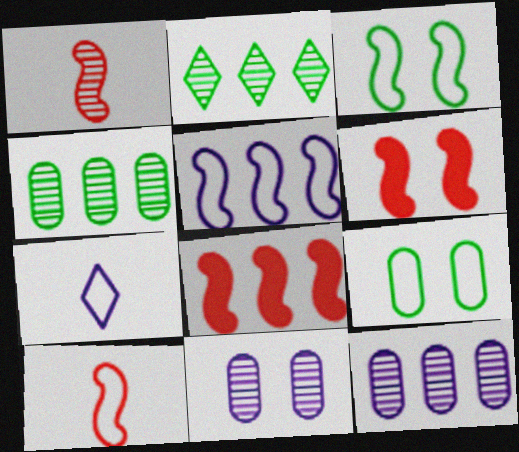[[1, 2, 11], 
[3, 5, 10], 
[4, 6, 7]]